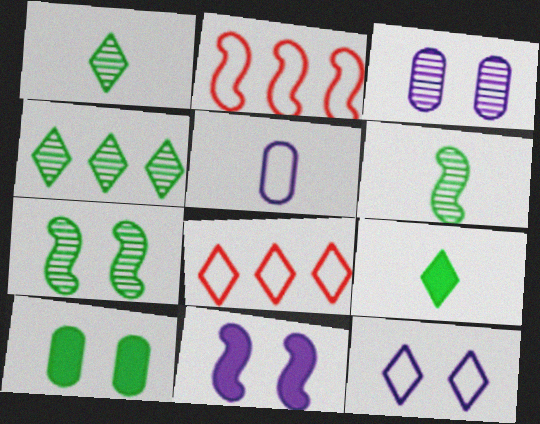[[2, 3, 9], 
[2, 6, 11], 
[3, 11, 12]]